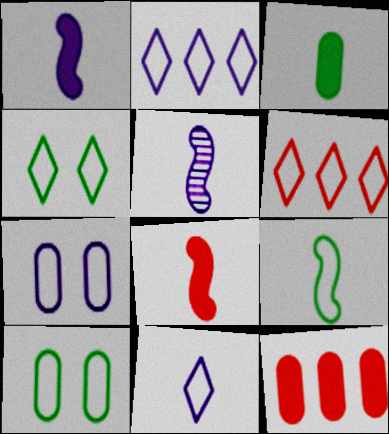[[4, 5, 12], 
[4, 6, 11], 
[5, 8, 9], 
[6, 7, 9]]